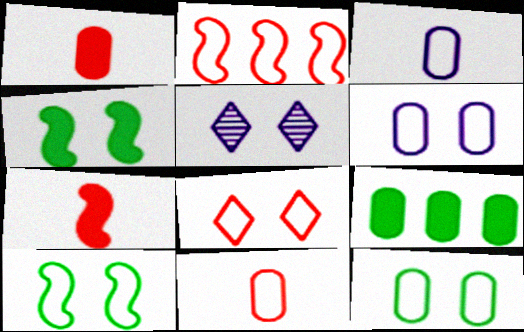[[2, 8, 11], 
[6, 8, 10]]